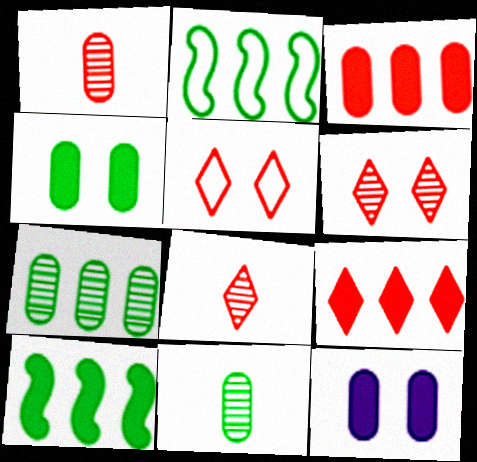[[2, 8, 12], 
[5, 8, 9]]